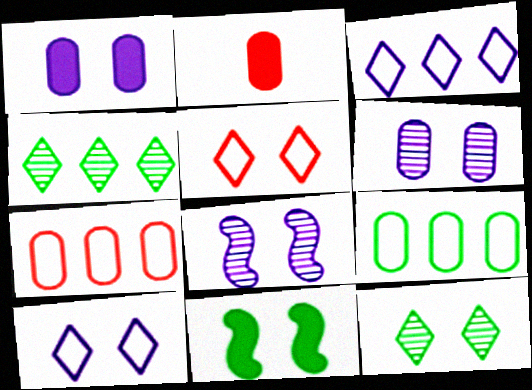[[1, 8, 10], 
[2, 6, 9], 
[5, 6, 11]]